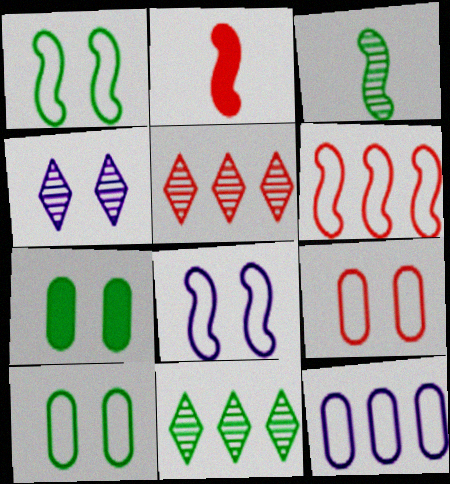[[2, 5, 9]]